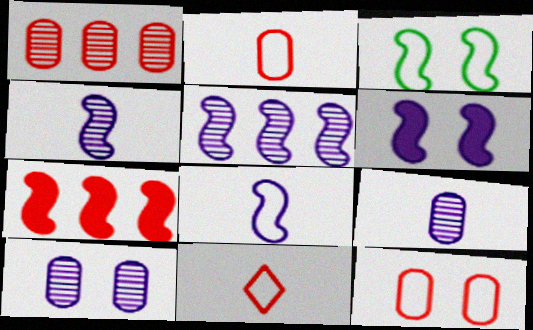[[3, 4, 7], 
[5, 6, 8]]